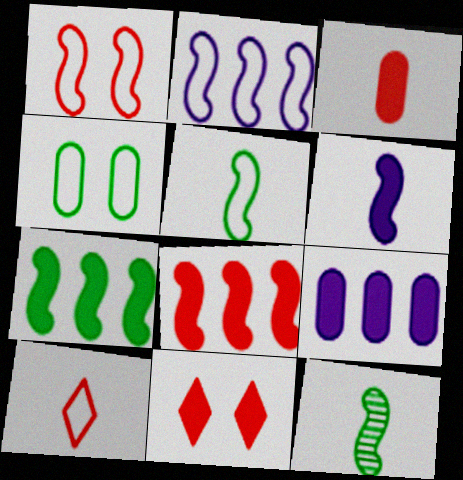[[1, 2, 5], 
[2, 4, 10], 
[3, 8, 11]]